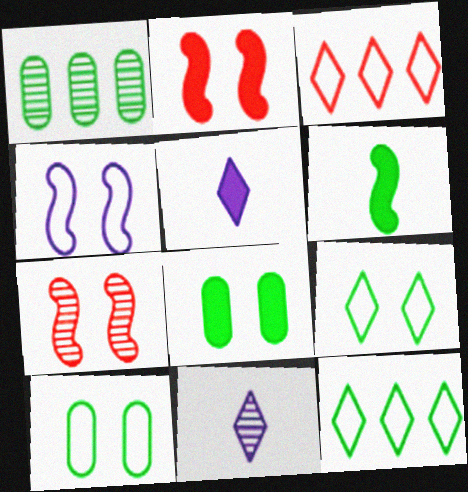[[1, 6, 9], 
[1, 7, 11]]